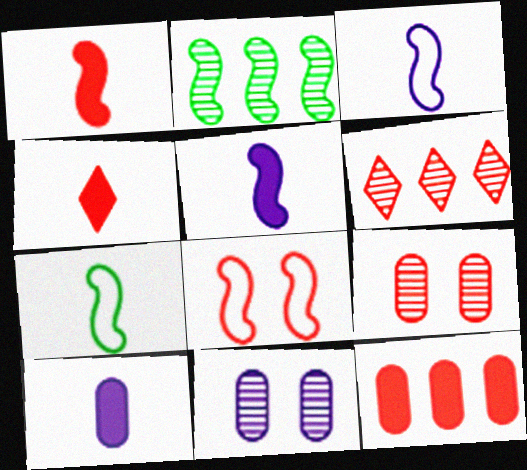[[2, 5, 8]]